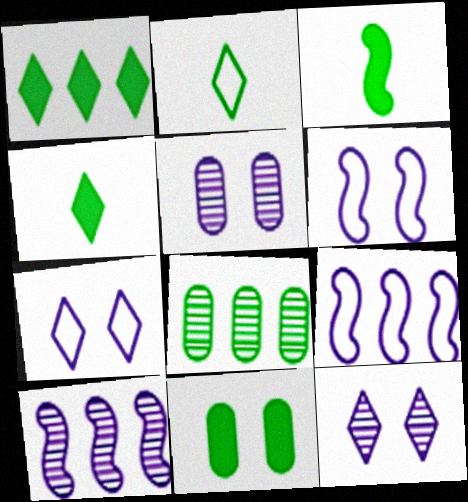[[1, 3, 11]]